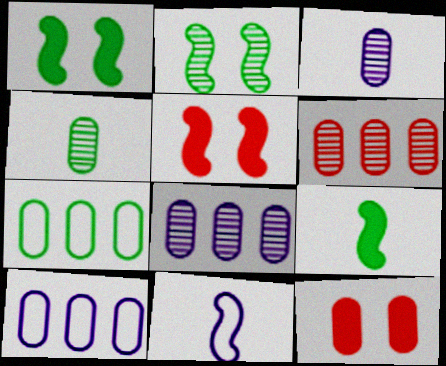[[3, 7, 12], 
[4, 10, 12]]